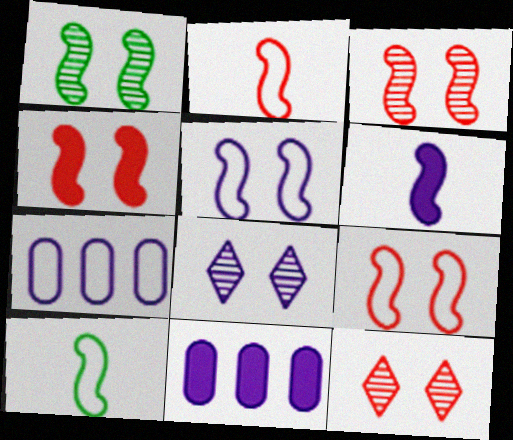[[1, 4, 5], 
[3, 4, 9], 
[6, 7, 8], 
[10, 11, 12]]